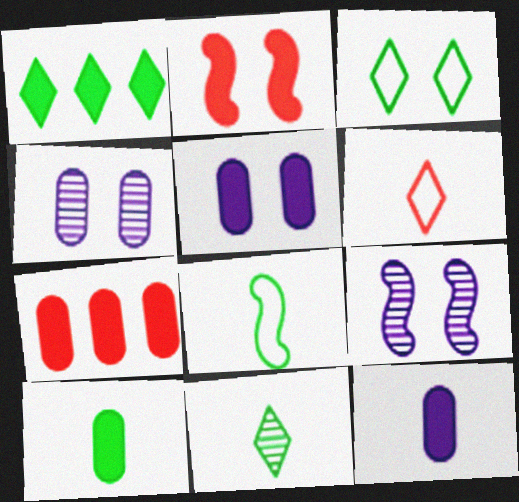[[1, 2, 12], 
[1, 3, 11], 
[2, 3, 4], 
[5, 7, 10], 
[8, 10, 11]]